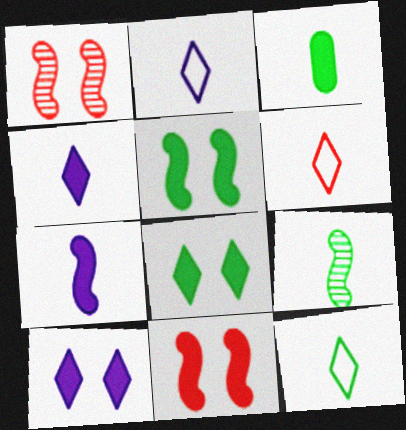[[2, 6, 12], 
[3, 9, 12]]